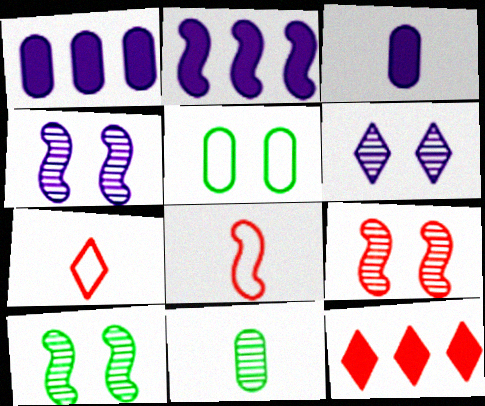[[1, 7, 10], 
[2, 8, 10], 
[4, 9, 10]]